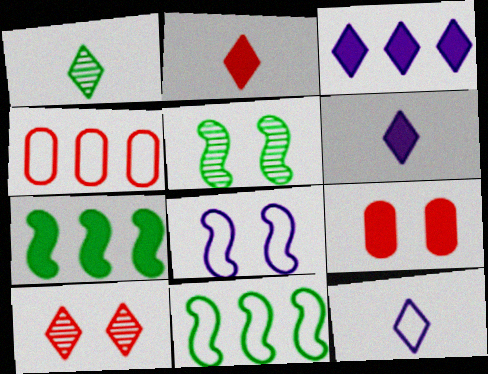[[1, 2, 12], 
[4, 5, 6], 
[6, 7, 9]]